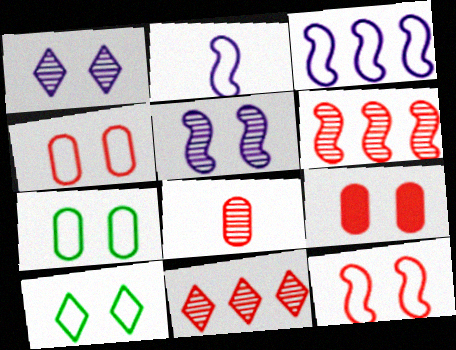[[5, 9, 10]]